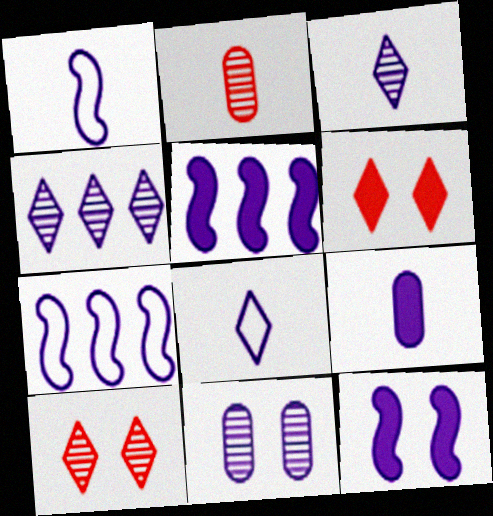[[1, 3, 9], 
[5, 8, 11]]